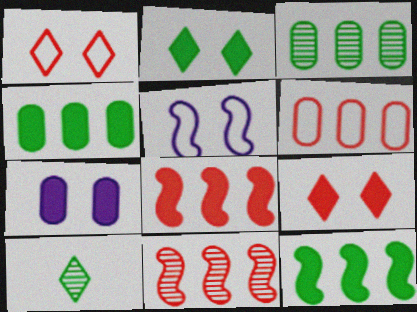[]